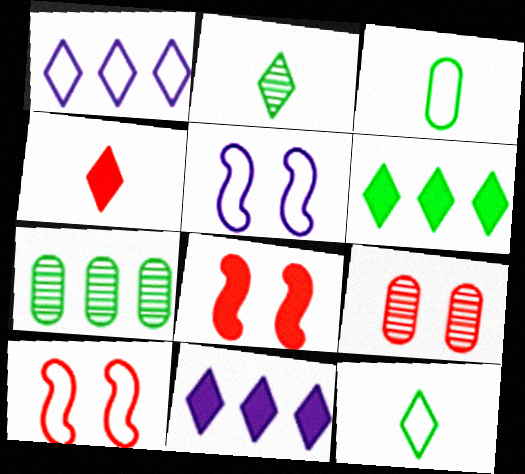[[1, 3, 10], 
[4, 5, 7]]